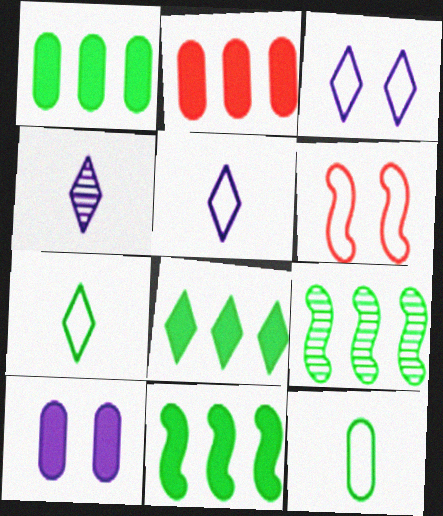[[1, 4, 6], 
[1, 8, 11]]